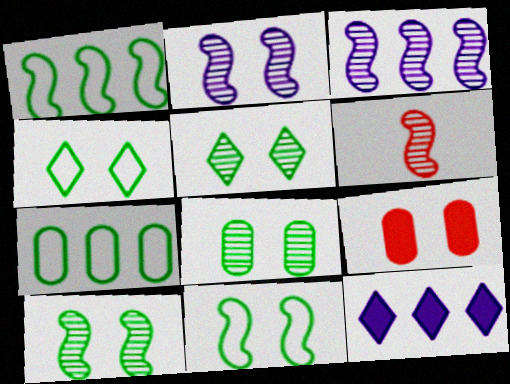[[2, 4, 9], 
[3, 6, 10], 
[5, 8, 10]]